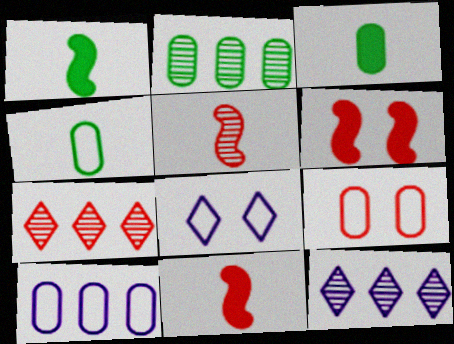[[1, 9, 12], 
[2, 8, 11], 
[4, 6, 12], 
[4, 9, 10], 
[7, 9, 11]]